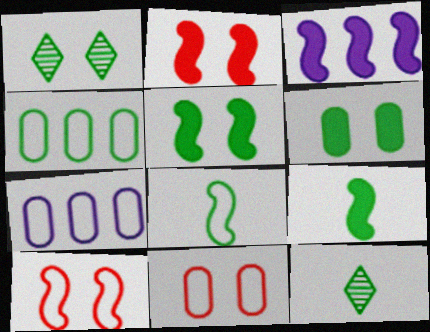[[1, 4, 9], 
[2, 3, 9], 
[2, 7, 12], 
[3, 11, 12], 
[4, 5, 12]]